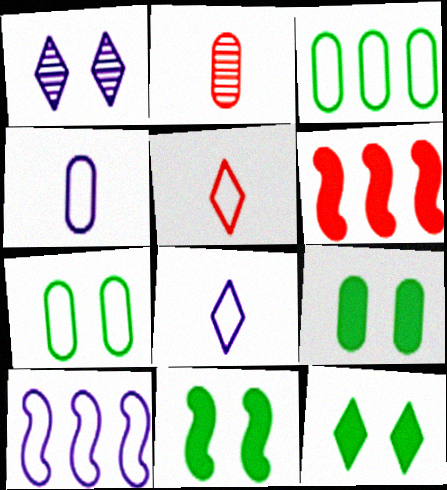[[2, 10, 12], 
[5, 7, 10], 
[9, 11, 12]]